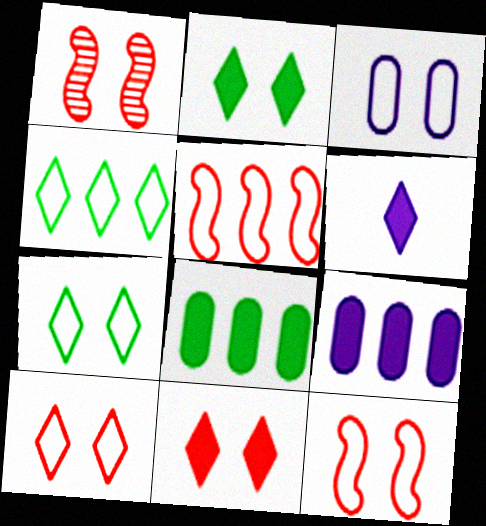[[1, 2, 3], 
[3, 7, 12]]